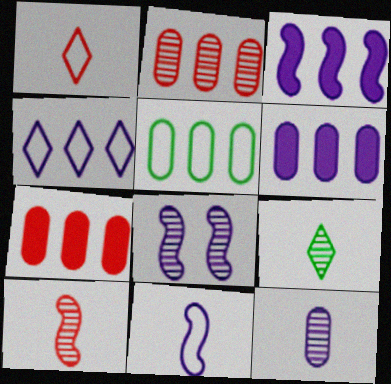[[2, 5, 6], 
[2, 8, 9], 
[3, 8, 11], 
[9, 10, 12]]